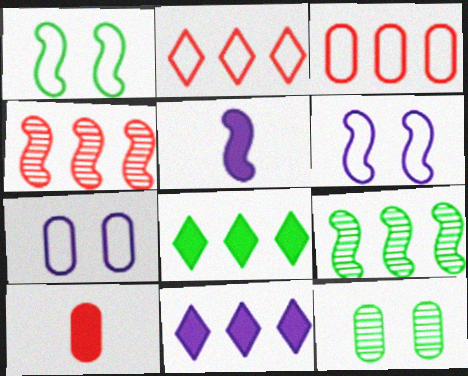[[1, 4, 5], 
[2, 5, 12], 
[3, 9, 11]]